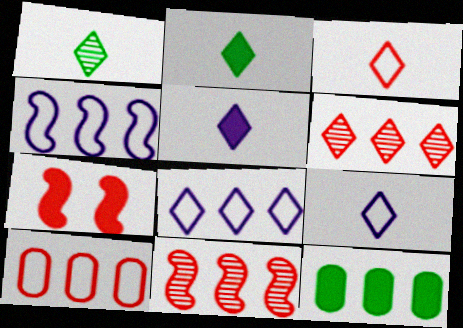[[1, 3, 5], 
[4, 6, 12], 
[5, 7, 12], 
[8, 11, 12]]